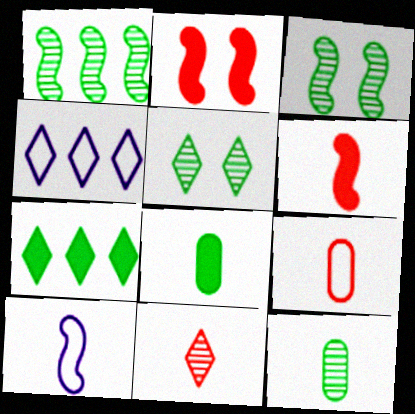[[1, 2, 10], 
[1, 5, 12], 
[2, 4, 12], 
[6, 9, 11], 
[8, 10, 11]]